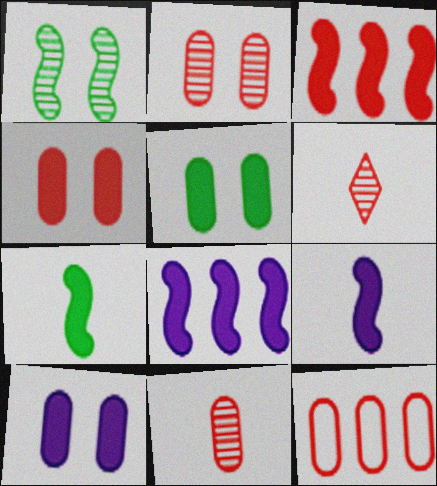[[4, 5, 10], 
[4, 11, 12]]